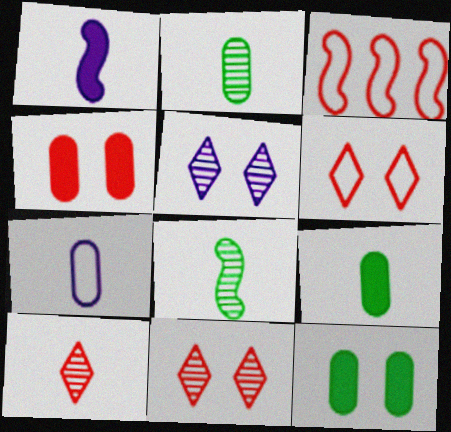[[3, 4, 10], 
[3, 5, 9]]